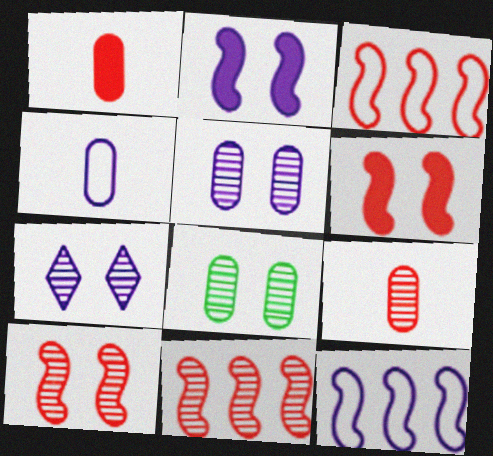[[7, 8, 10]]